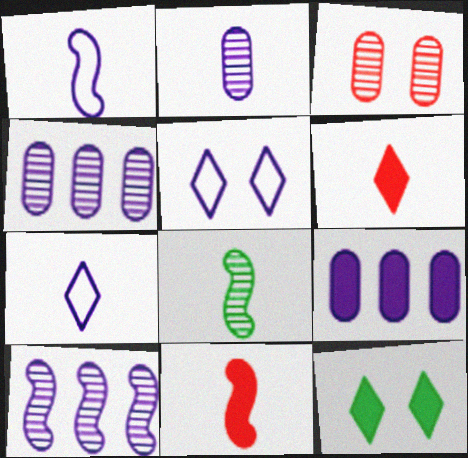[[1, 8, 11], 
[9, 11, 12]]